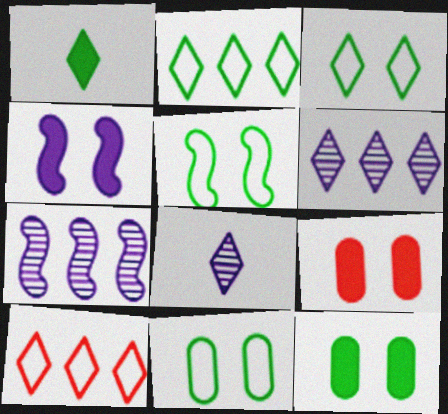[[3, 5, 11]]